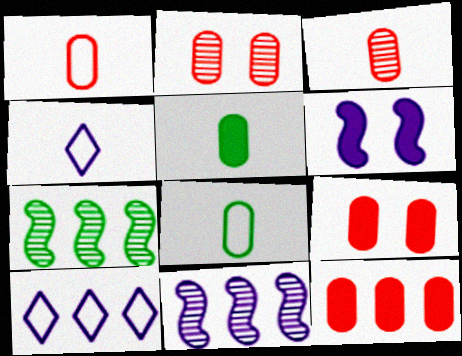[[1, 2, 12], 
[4, 7, 9], 
[7, 10, 12]]